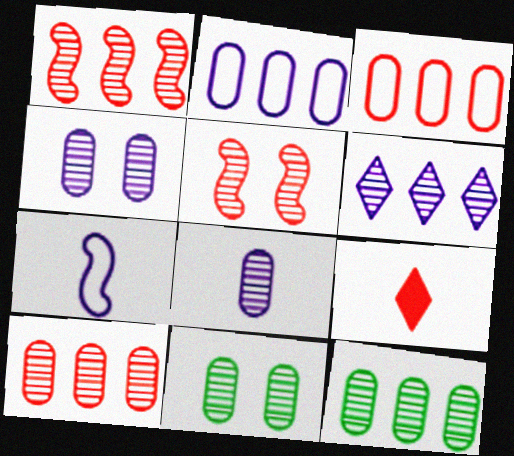[[1, 6, 12], 
[3, 5, 9], 
[8, 10, 11]]